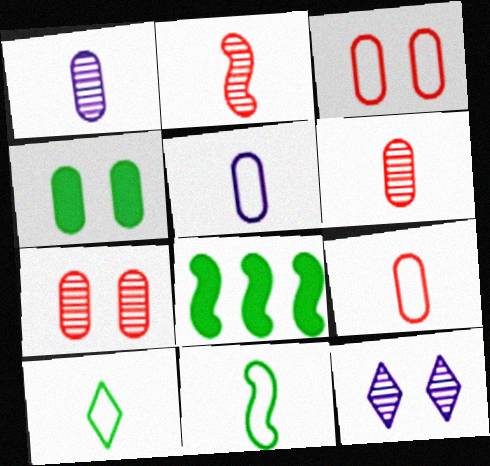[[8, 9, 12]]